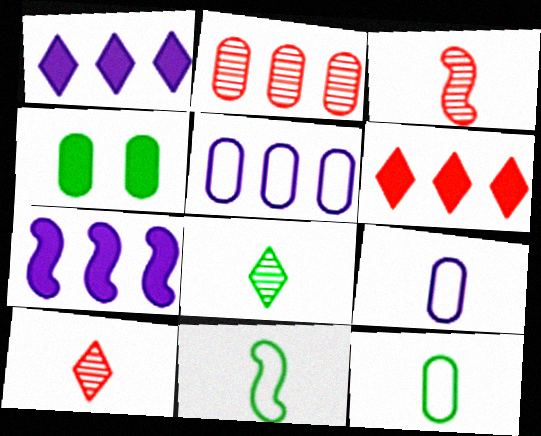[[2, 4, 9]]